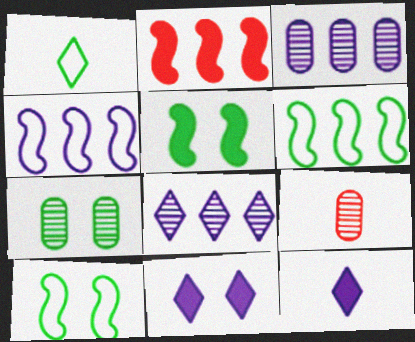[[3, 7, 9], 
[6, 9, 11]]